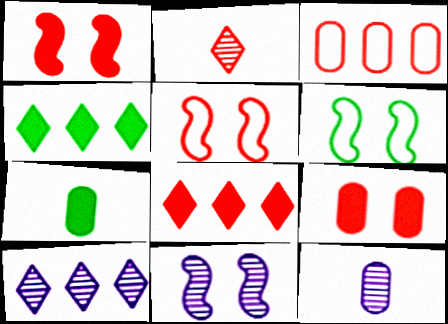[[1, 2, 3], 
[1, 6, 11], 
[4, 5, 12], 
[5, 7, 10], 
[6, 8, 12], 
[10, 11, 12]]